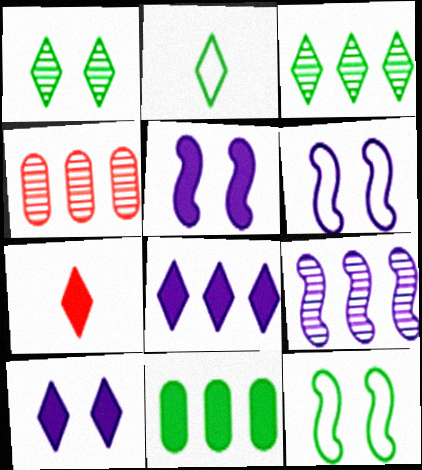[[2, 4, 5], 
[3, 4, 9], 
[5, 7, 11]]